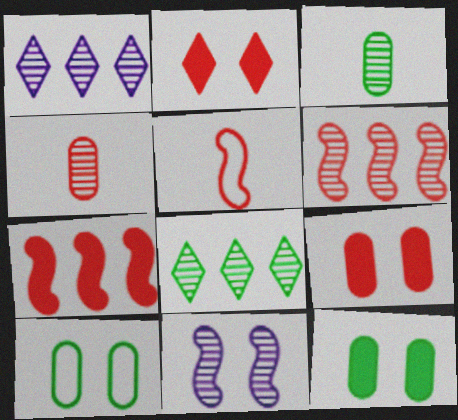[[1, 5, 12], 
[2, 10, 11], 
[4, 8, 11]]